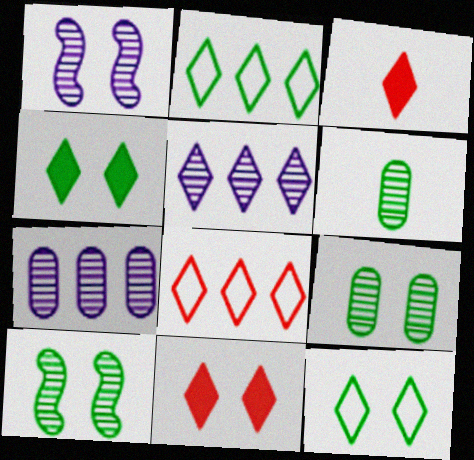[[3, 5, 12]]